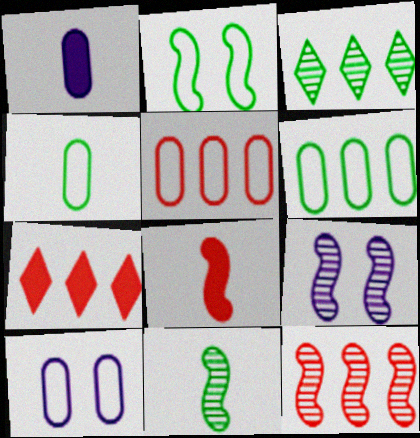[[3, 8, 10], 
[4, 5, 10], 
[4, 7, 9], 
[5, 7, 12], 
[7, 10, 11], 
[9, 11, 12]]